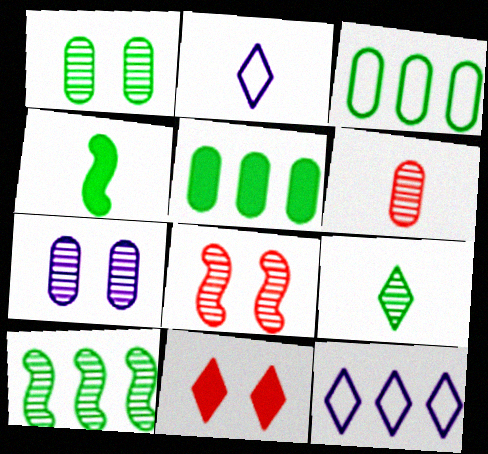[[1, 9, 10], 
[2, 4, 6], 
[2, 5, 8], 
[9, 11, 12]]